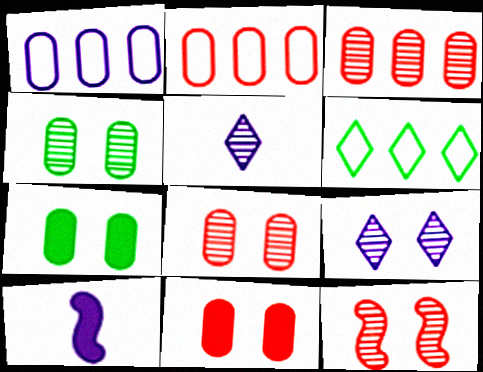[[1, 9, 10], 
[4, 9, 12], 
[6, 8, 10]]